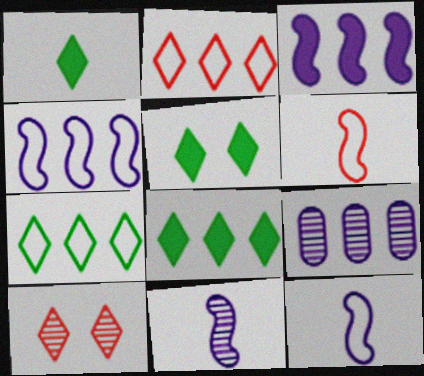[[1, 5, 8], 
[5, 6, 9]]